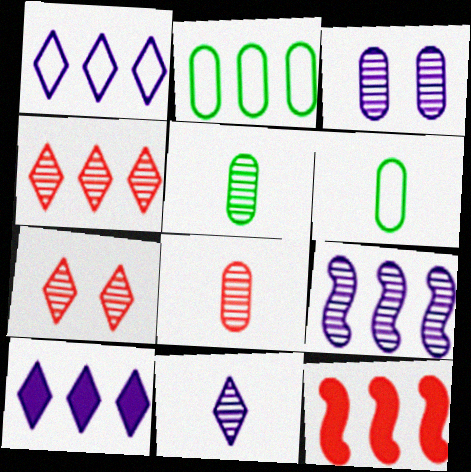[[3, 9, 11], 
[5, 7, 9]]